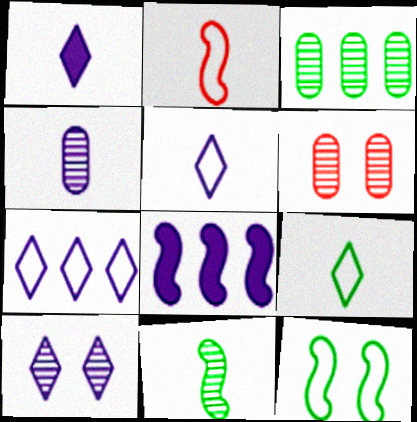[[1, 7, 10], 
[3, 4, 6], 
[6, 8, 9]]